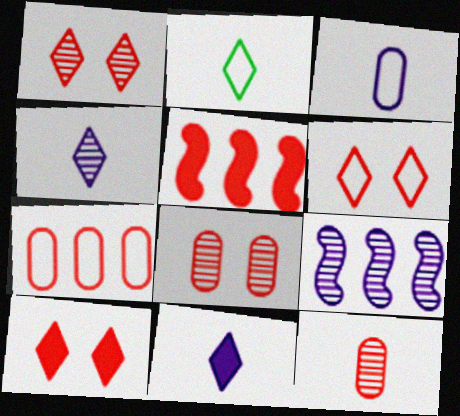[[1, 6, 10], 
[5, 6, 12]]